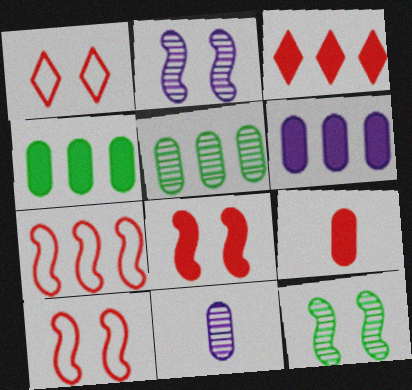[[3, 8, 9]]